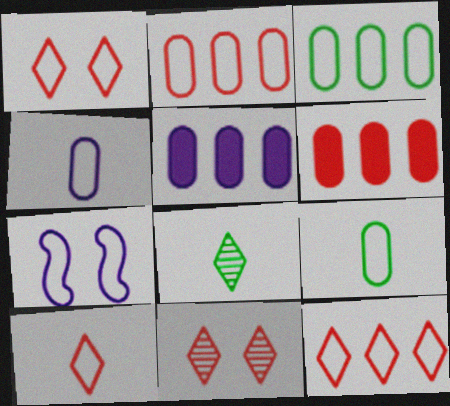[[1, 10, 12], 
[3, 7, 10], 
[6, 7, 8], 
[7, 9, 12]]